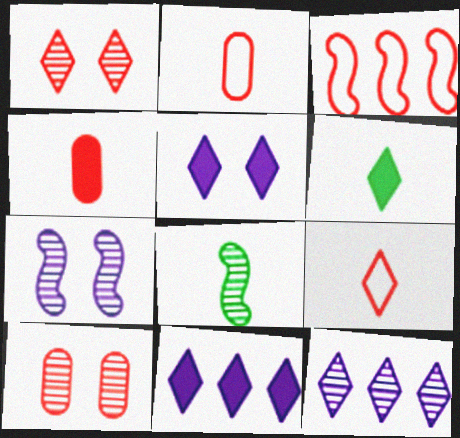[[1, 3, 4], 
[8, 10, 12]]